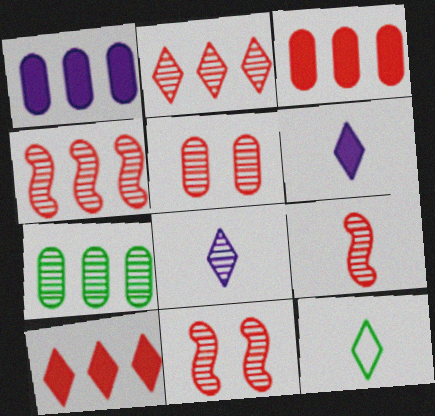[[1, 11, 12], 
[2, 5, 9], 
[4, 9, 11], 
[7, 8, 11]]